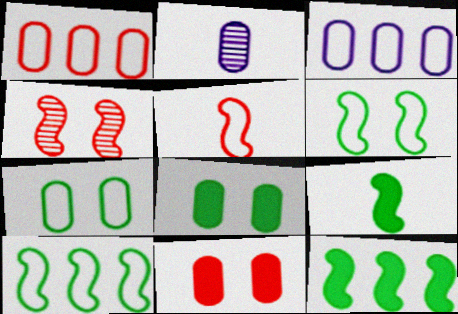[[1, 2, 8]]